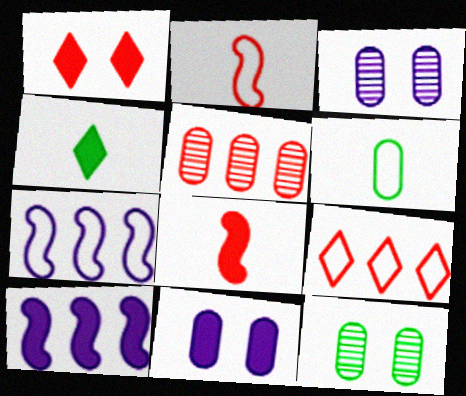[[1, 2, 5], 
[5, 6, 11]]